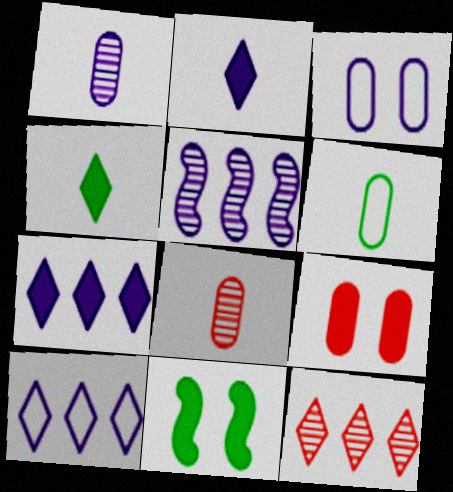[[2, 3, 5], 
[8, 10, 11]]